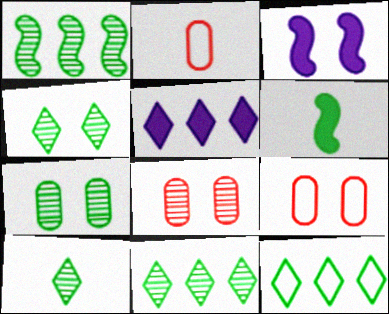[[1, 7, 10], 
[2, 3, 11], 
[3, 4, 9], 
[4, 10, 11], 
[6, 7, 12]]